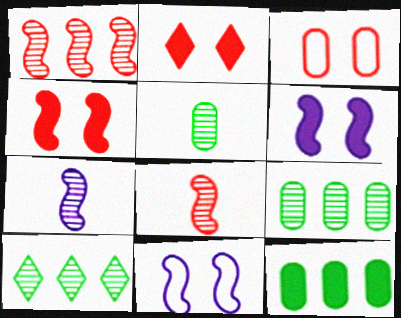[]